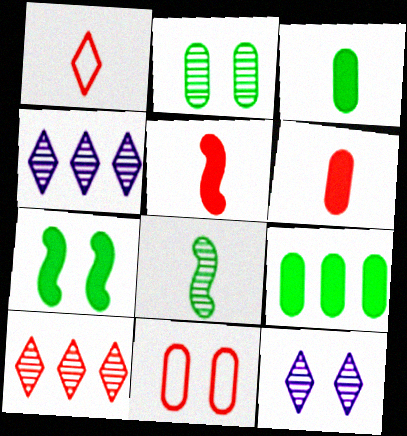[[5, 10, 11], 
[7, 11, 12]]